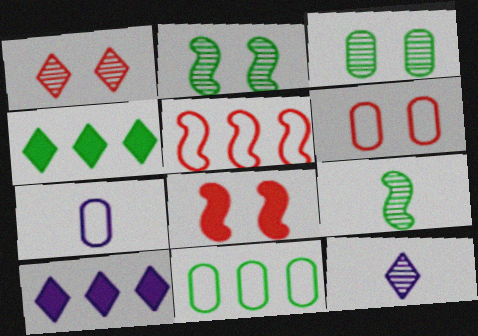[[1, 6, 8], 
[6, 7, 11], 
[6, 9, 10], 
[8, 11, 12]]